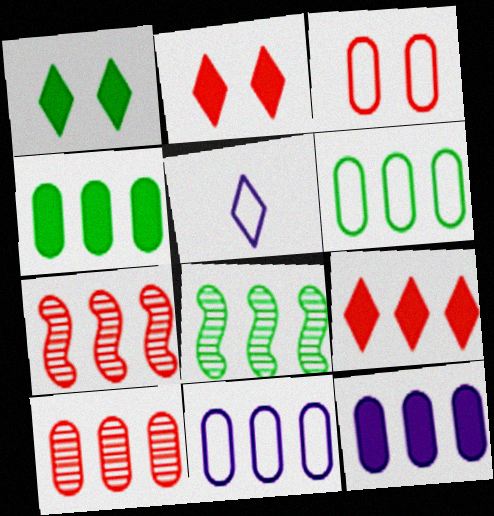[[4, 10, 11], 
[6, 10, 12], 
[8, 9, 11]]